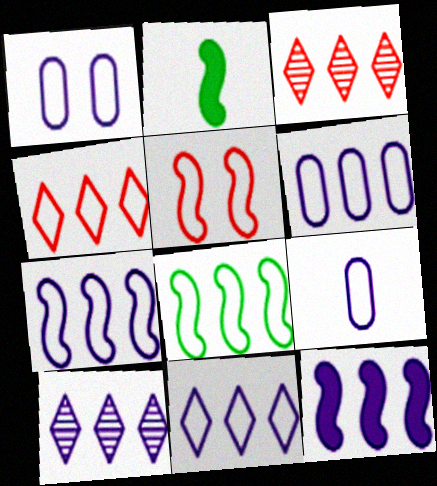[[1, 2, 3], 
[1, 6, 9], 
[4, 6, 8], 
[6, 7, 11], 
[6, 10, 12]]